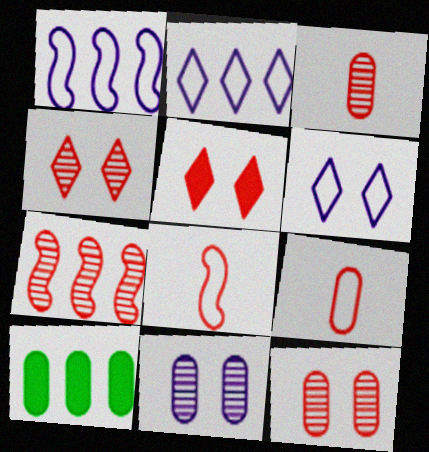[[2, 7, 10], 
[3, 4, 7], 
[5, 7, 9], 
[9, 10, 11]]